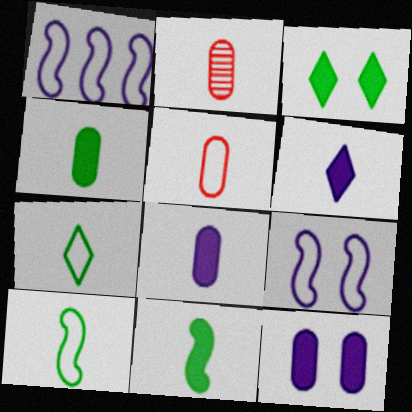[[1, 2, 3], 
[2, 6, 10]]